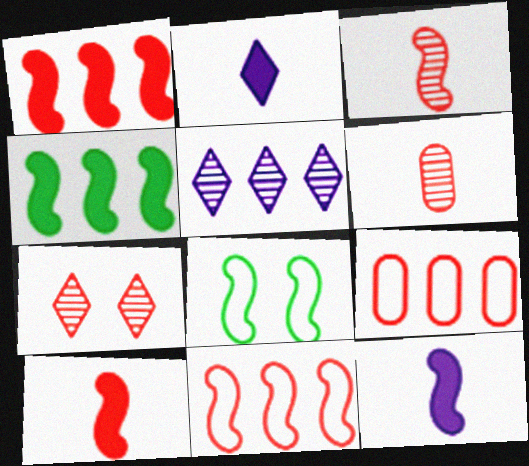[[4, 5, 9], 
[7, 9, 10]]